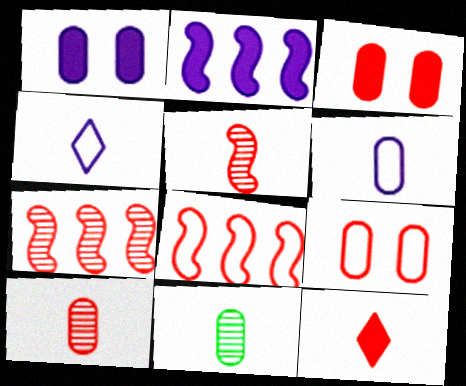[[7, 9, 12]]